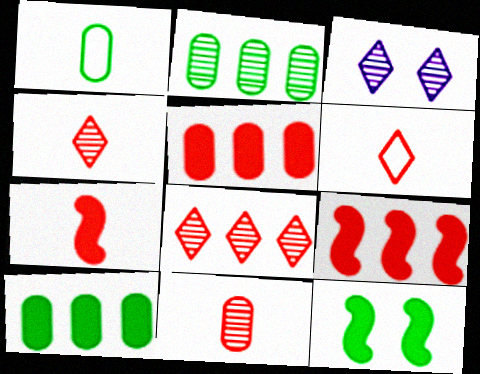[[1, 3, 9], 
[6, 7, 11]]